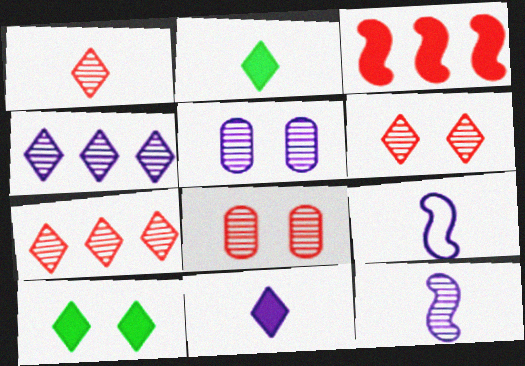[[1, 6, 7], 
[4, 5, 12]]